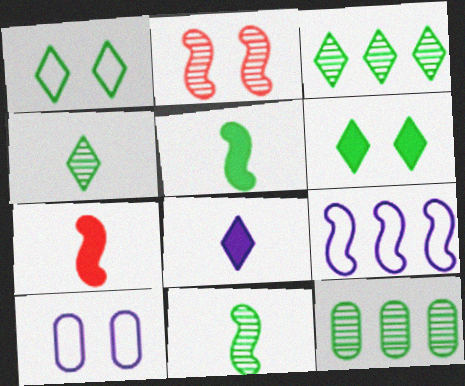[[1, 5, 12], 
[2, 5, 9], 
[2, 6, 10], 
[3, 7, 10]]